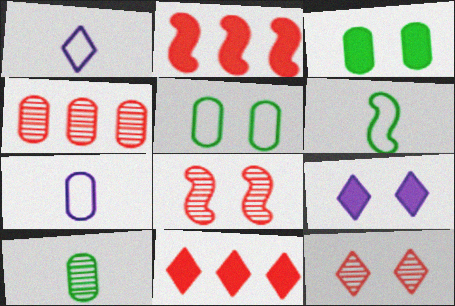[[3, 4, 7], 
[4, 6, 9], 
[5, 8, 9]]